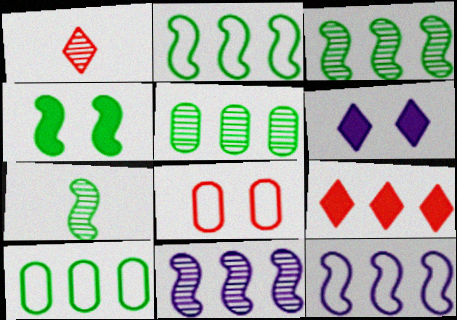[[2, 4, 7], 
[5, 9, 12], 
[9, 10, 11]]